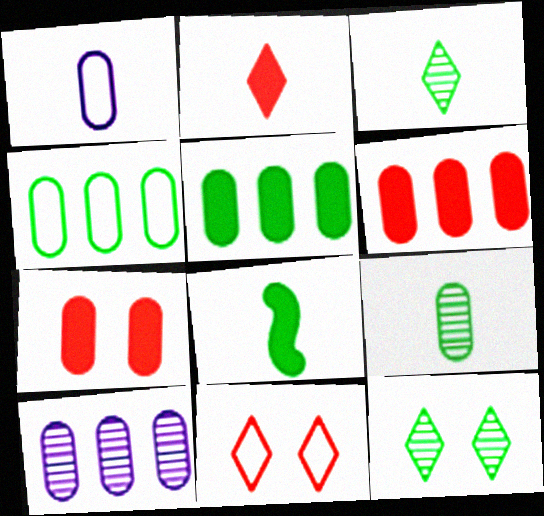[[4, 6, 10], 
[4, 8, 12], 
[8, 10, 11]]